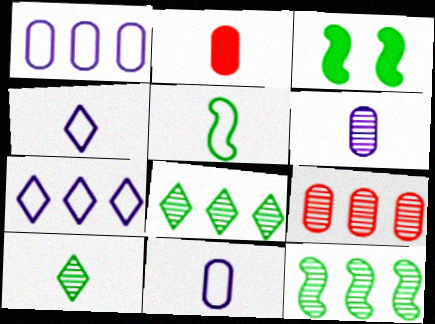[[3, 4, 9], 
[3, 5, 12]]